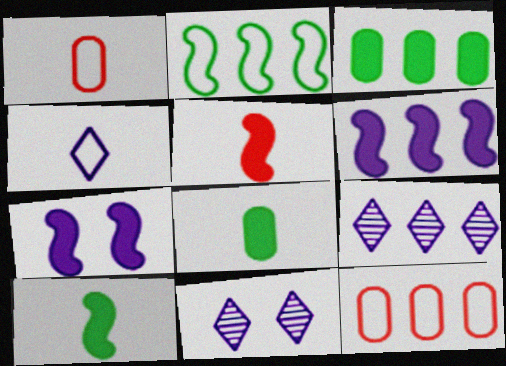[[10, 11, 12]]